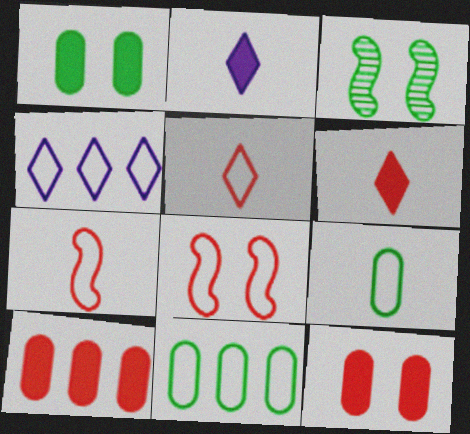[[4, 8, 9]]